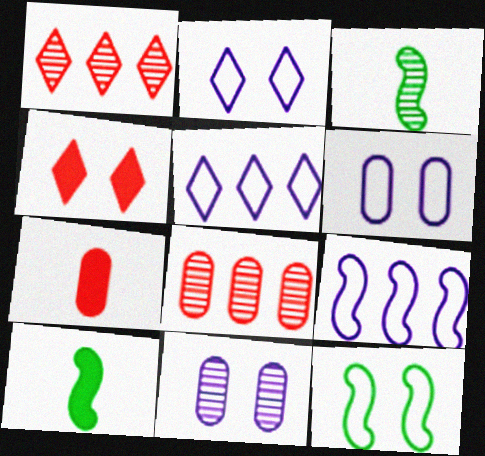[[1, 3, 11], 
[1, 6, 10], 
[2, 8, 10], 
[4, 11, 12]]